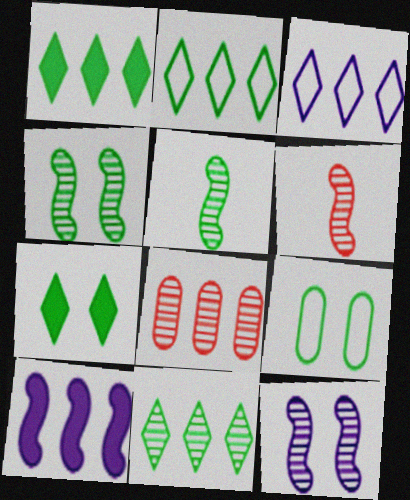[[1, 2, 11], 
[1, 5, 9], 
[2, 8, 10], 
[4, 7, 9]]